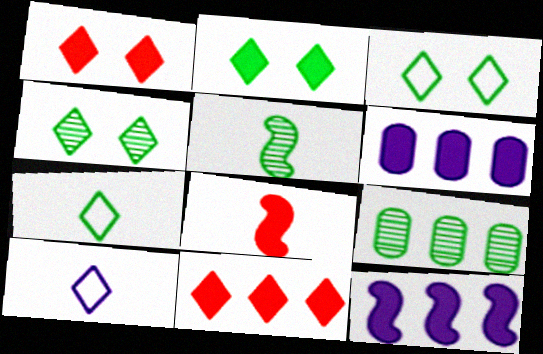[[2, 3, 4], 
[2, 6, 8], 
[4, 5, 9], 
[4, 10, 11]]